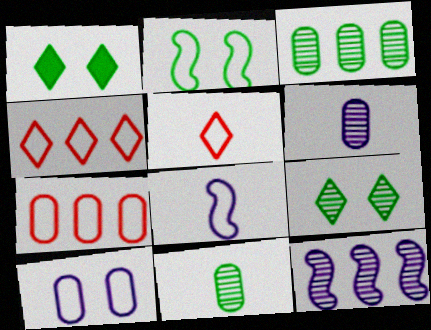[]